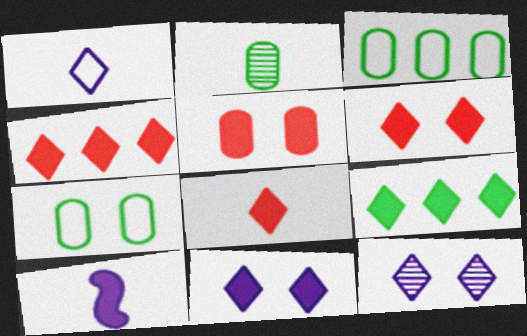[[4, 6, 8], 
[5, 9, 10], 
[8, 9, 11]]